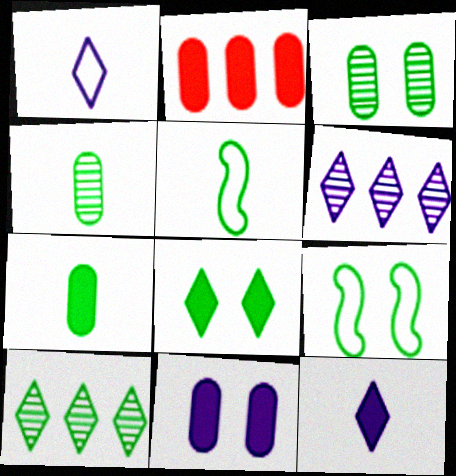[[2, 7, 11], 
[3, 8, 9], 
[7, 9, 10]]